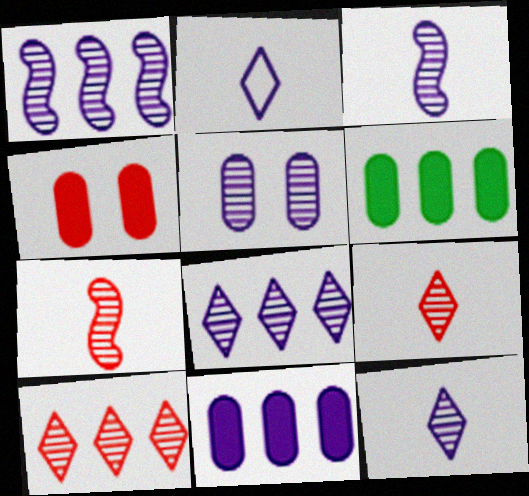[[1, 5, 12], 
[3, 5, 8]]